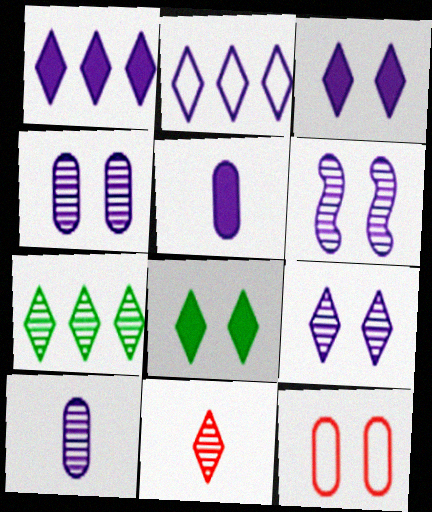[[2, 5, 6], 
[2, 8, 11], 
[4, 6, 9], 
[6, 8, 12], 
[7, 9, 11]]